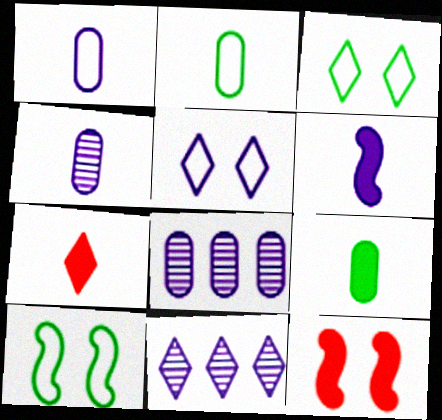[[2, 11, 12], 
[3, 7, 11], 
[5, 6, 8], 
[6, 7, 9], 
[7, 8, 10]]